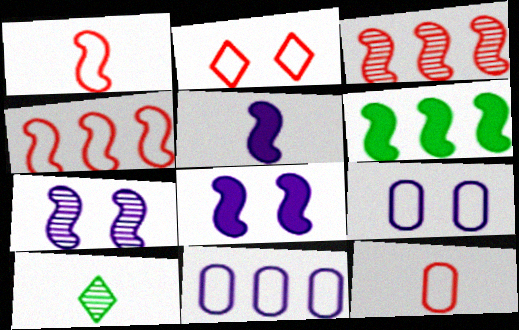[[1, 6, 7], 
[2, 4, 12], 
[5, 10, 12]]